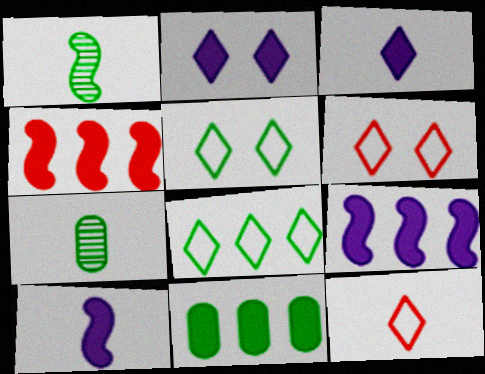[[1, 5, 11], 
[6, 7, 9], 
[7, 10, 12]]